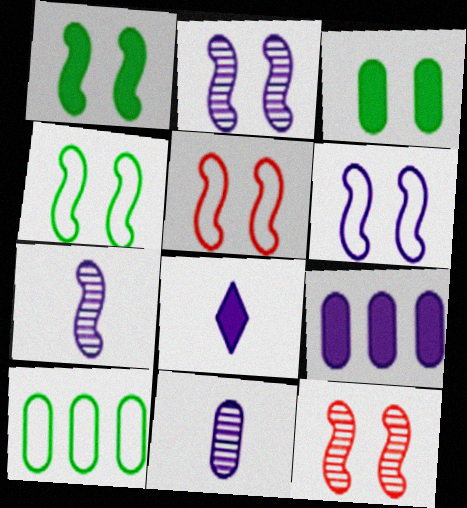[[1, 2, 5], 
[1, 6, 12], 
[4, 5, 6], 
[8, 10, 12]]